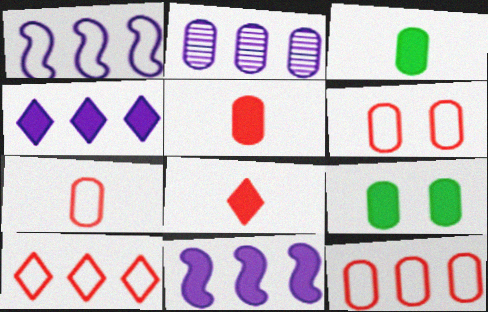[[1, 2, 4], 
[2, 3, 6], 
[2, 7, 9], 
[6, 7, 12], 
[8, 9, 11]]